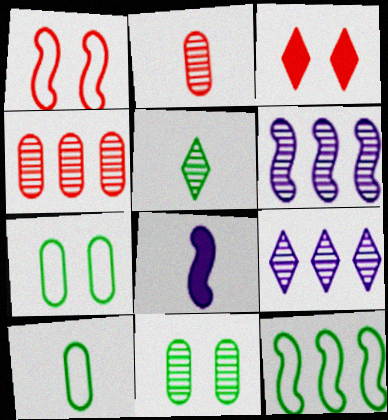[[3, 6, 10]]